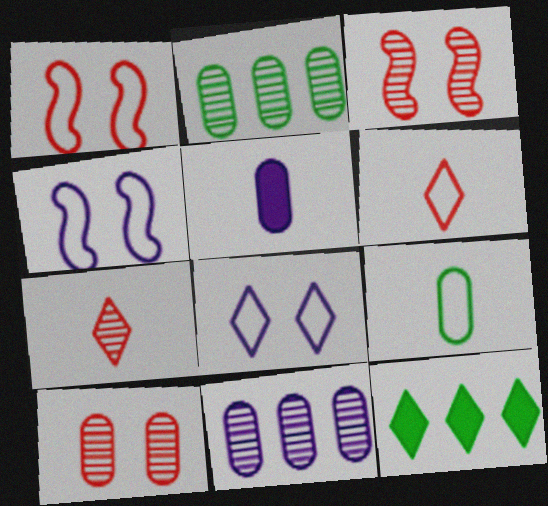[[7, 8, 12]]